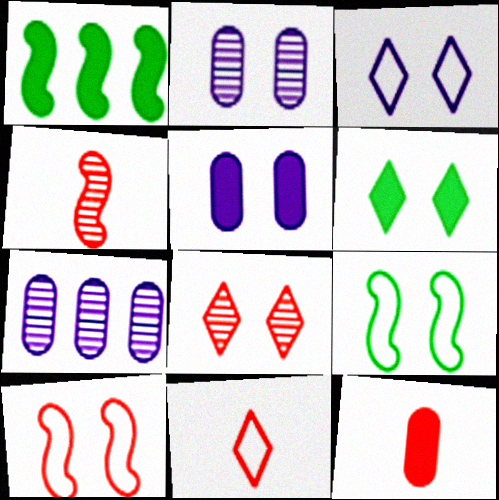[[1, 2, 11], 
[2, 6, 10], 
[3, 6, 8], 
[4, 11, 12], 
[5, 8, 9]]